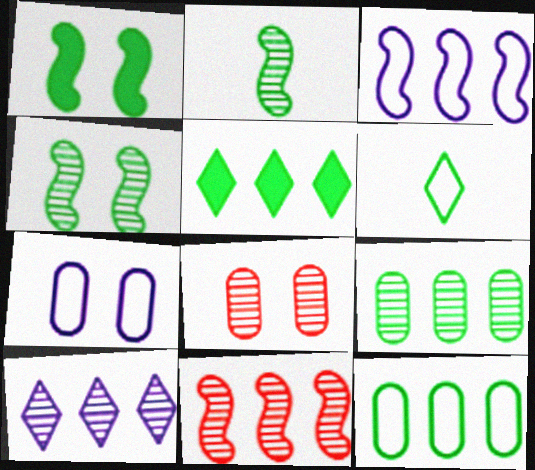[[1, 6, 9], 
[2, 8, 10], 
[9, 10, 11]]